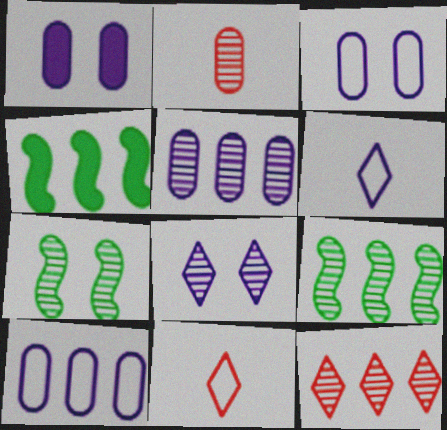[[1, 9, 11], 
[2, 8, 9], 
[4, 10, 12], 
[5, 9, 12]]